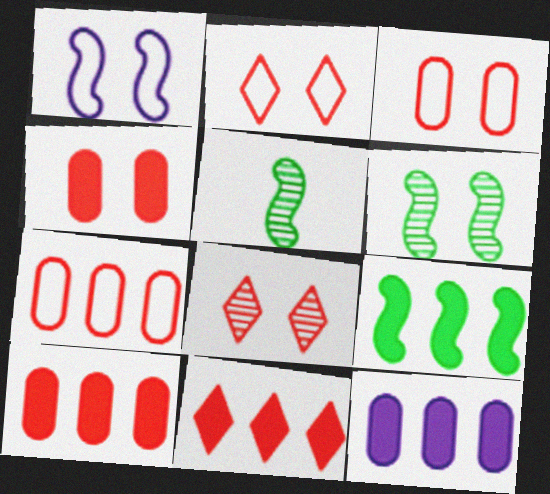[[2, 5, 12], 
[9, 11, 12]]